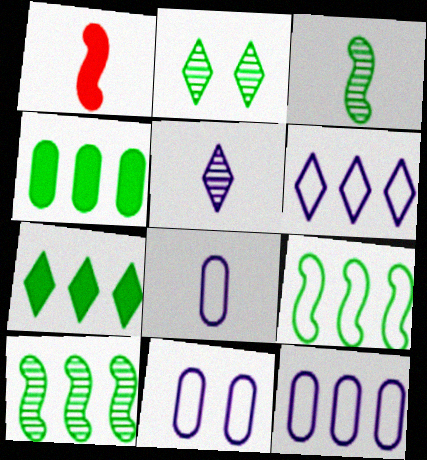[[1, 2, 12], 
[8, 11, 12]]